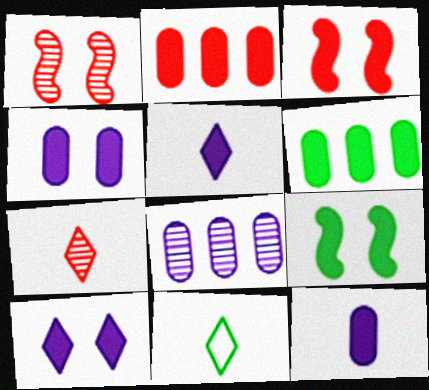[[2, 5, 9], 
[3, 5, 6], 
[3, 8, 11], 
[5, 7, 11]]